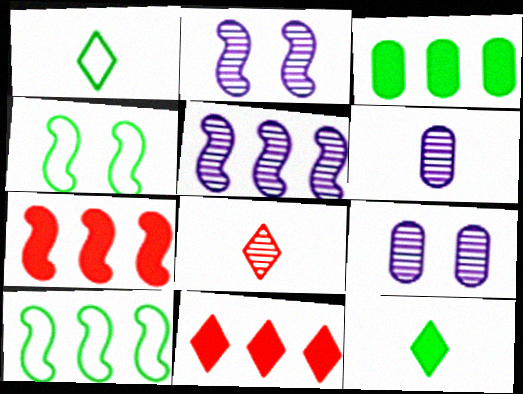[[1, 7, 9], 
[4, 6, 11], 
[5, 7, 10]]